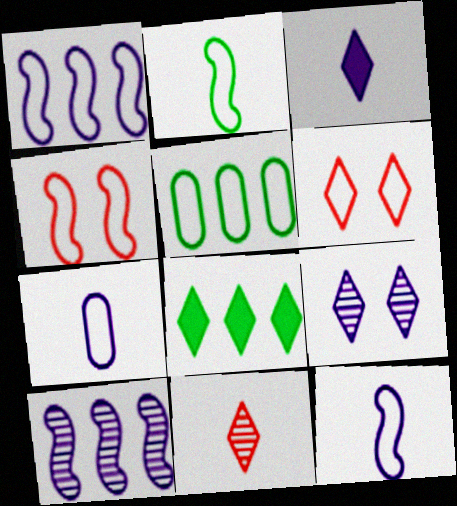[[1, 2, 4], 
[5, 6, 12]]